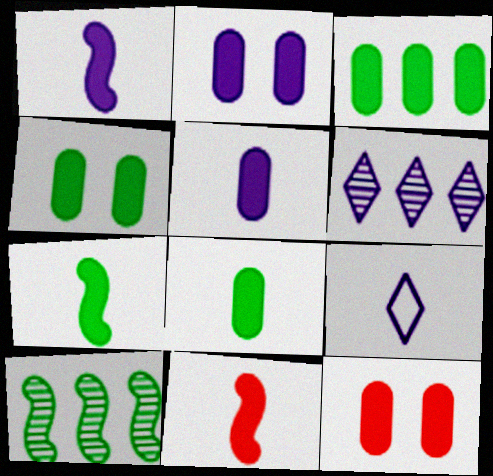[[1, 7, 11], 
[2, 4, 12], 
[3, 4, 8], 
[3, 5, 12], 
[9, 10, 12]]